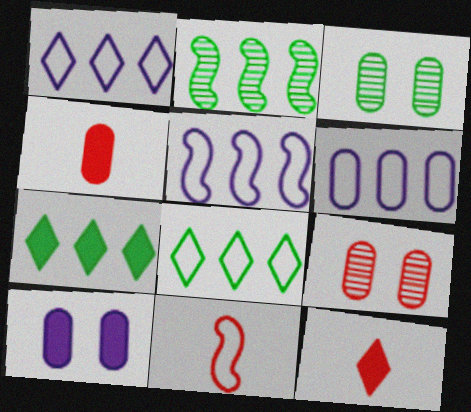[[1, 5, 6], 
[3, 4, 6], 
[3, 5, 12]]